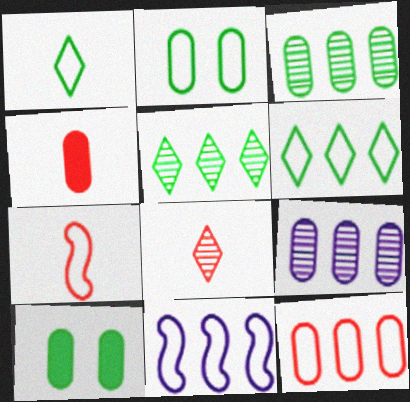[[2, 4, 9], 
[4, 7, 8], 
[6, 11, 12], 
[8, 10, 11]]